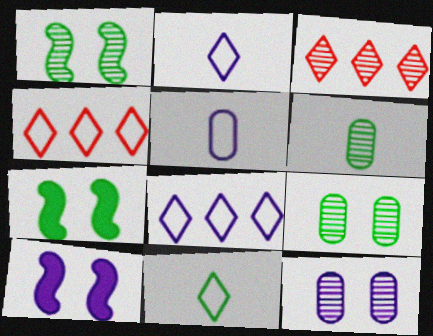[[3, 5, 7], 
[4, 6, 10]]